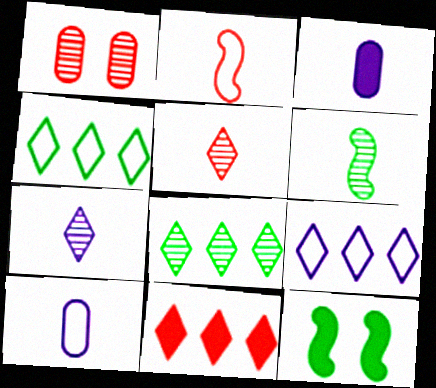[[1, 2, 11], 
[3, 11, 12], 
[8, 9, 11]]